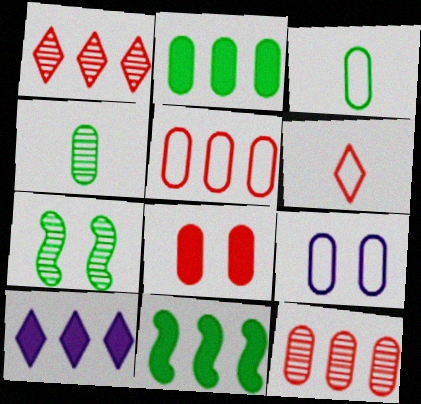[[3, 5, 9]]